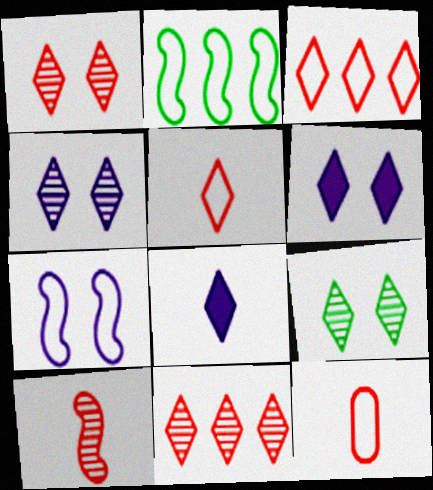[[1, 4, 9], 
[3, 8, 9]]